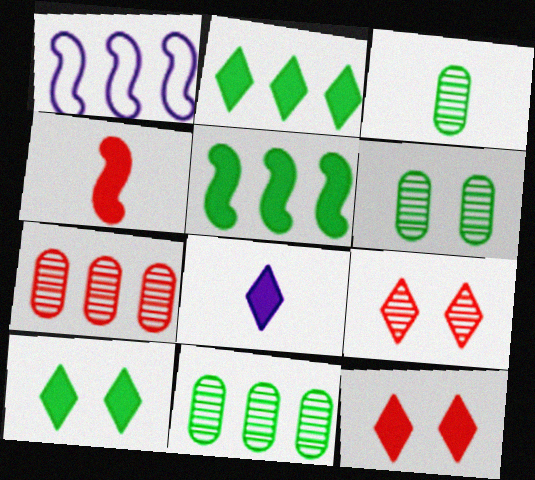[[1, 2, 7], 
[1, 3, 12], 
[2, 8, 12], 
[3, 6, 11]]